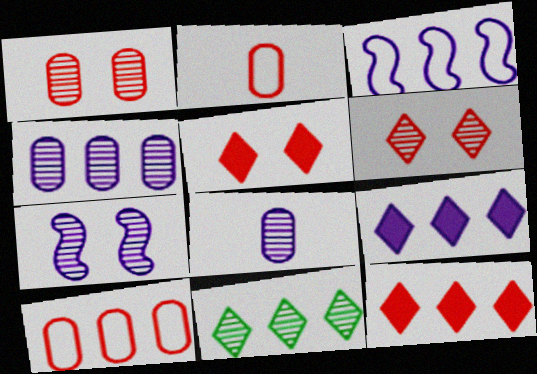[[3, 4, 9]]